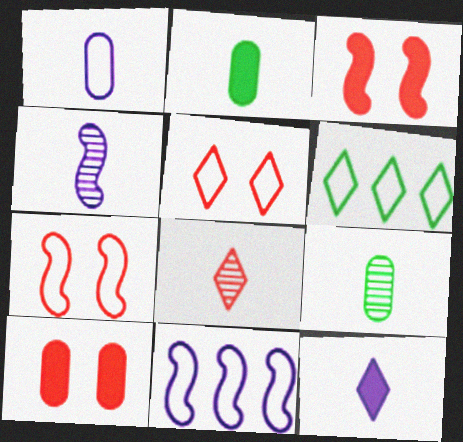[[1, 4, 12], 
[1, 6, 7], 
[4, 6, 10], 
[4, 8, 9]]